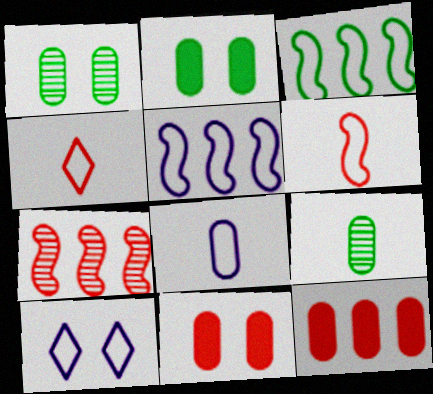[[1, 8, 12], 
[4, 7, 11], 
[5, 8, 10]]